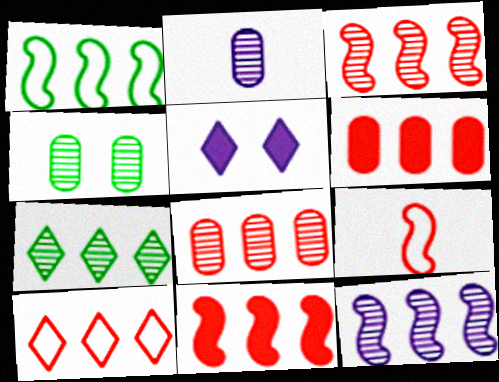[[1, 11, 12], 
[2, 4, 8], 
[3, 6, 10], 
[7, 8, 12], 
[8, 10, 11]]